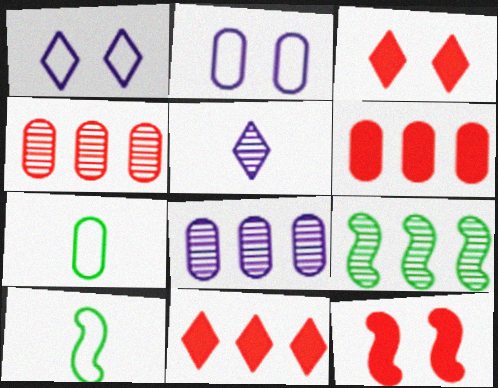[[3, 8, 10]]